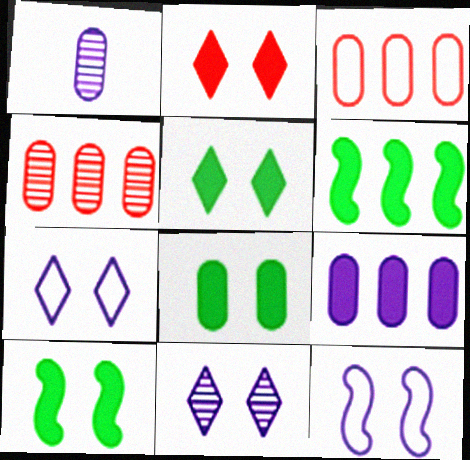[[1, 3, 8], 
[5, 8, 10]]